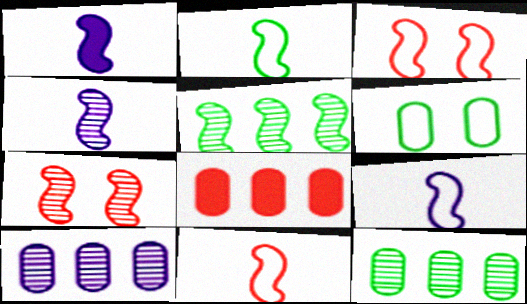[[1, 3, 5], 
[1, 4, 9], 
[2, 9, 11], 
[4, 5, 7]]